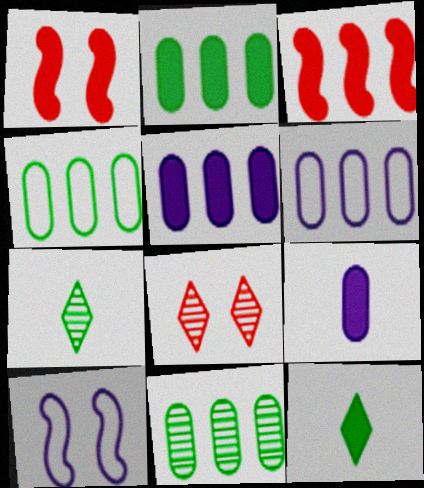[[1, 5, 12], 
[1, 6, 7], 
[2, 4, 11]]